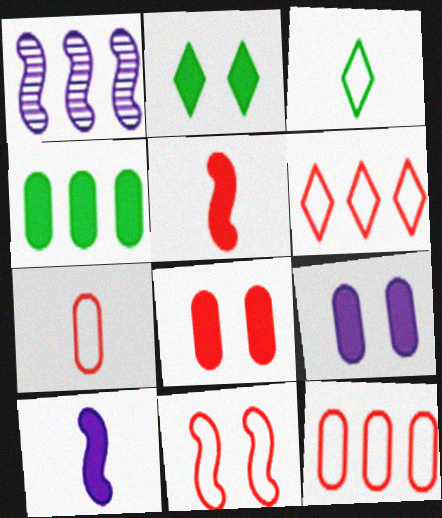[[1, 2, 7], 
[1, 3, 8], 
[1, 4, 6], 
[6, 7, 11]]